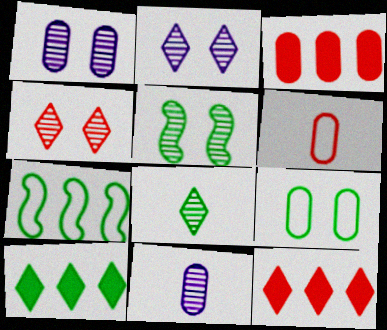[[1, 4, 5], 
[3, 9, 11]]